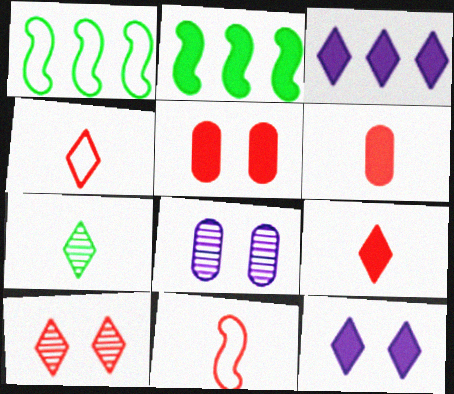[[1, 8, 9], 
[2, 4, 8], 
[2, 6, 12]]